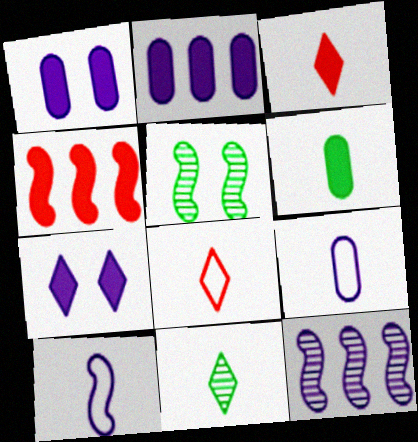[[2, 5, 8], 
[4, 5, 10], 
[4, 6, 7], 
[7, 9, 12]]